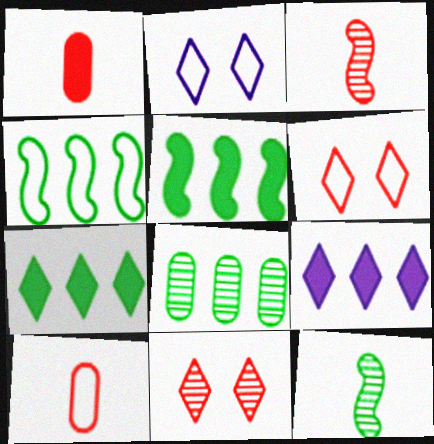[[2, 4, 10], 
[4, 7, 8]]